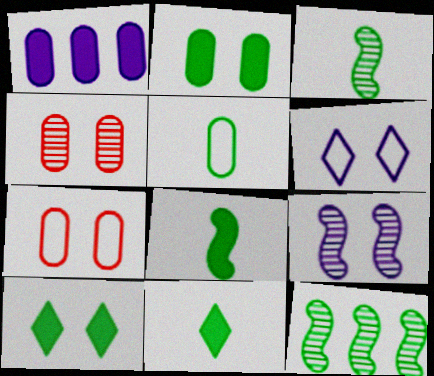[[1, 4, 5], 
[3, 5, 11], 
[5, 10, 12], 
[7, 9, 10]]